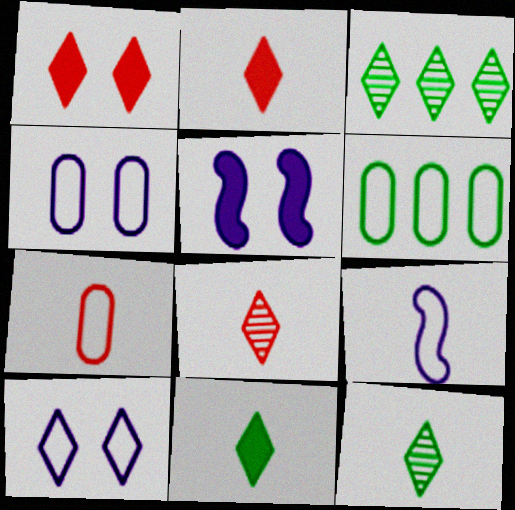[[2, 3, 10], 
[3, 5, 7], 
[4, 6, 7], 
[5, 6, 8]]